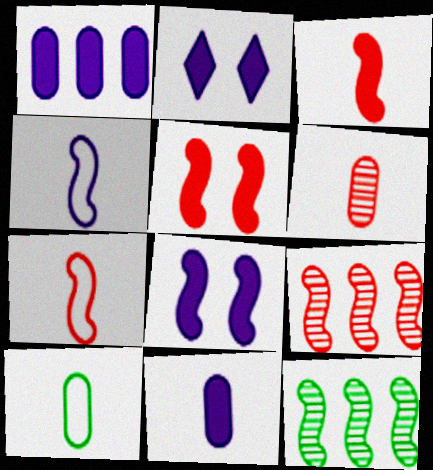[[2, 9, 10], 
[4, 5, 12], 
[5, 7, 9], 
[6, 10, 11], 
[7, 8, 12]]